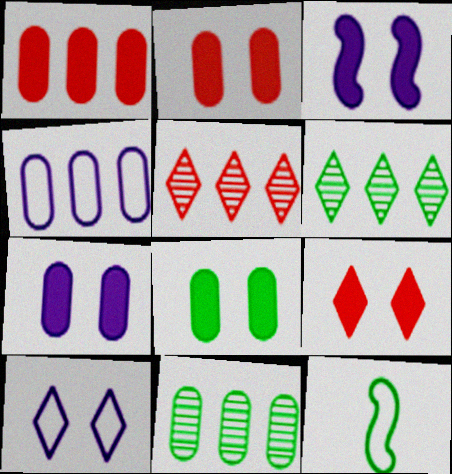[[1, 4, 11], 
[2, 7, 8], 
[3, 8, 9], 
[5, 7, 12], 
[6, 8, 12]]